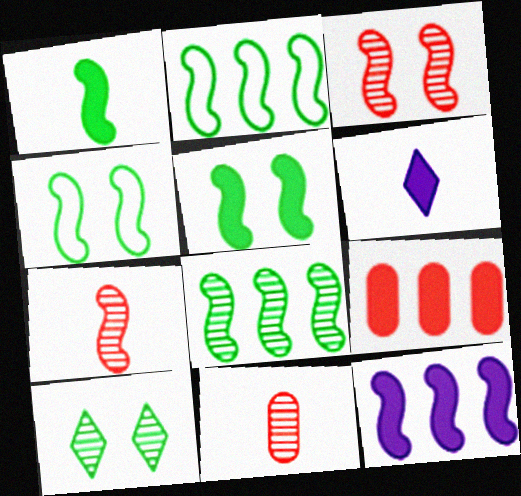[[1, 4, 8], 
[4, 7, 12], 
[5, 6, 9]]